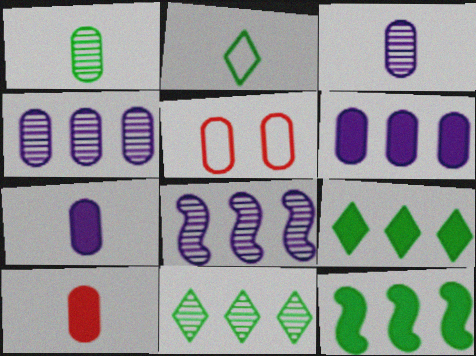[[1, 5, 6]]